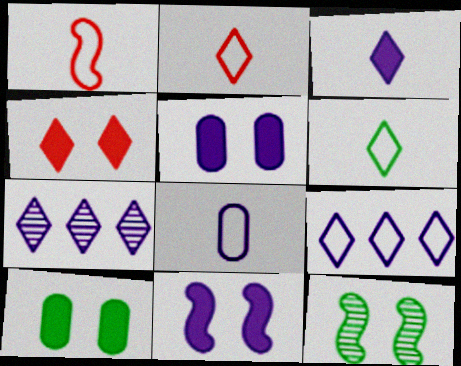[[1, 6, 8], 
[1, 7, 10], 
[4, 6, 7], 
[4, 10, 11], 
[7, 8, 11]]